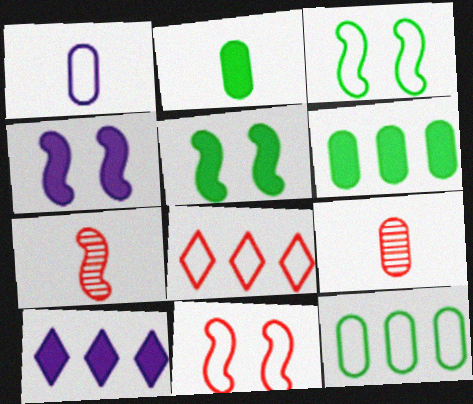[[1, 2, 9], 
[1, 3, 8], 
[3, 9, 10]]